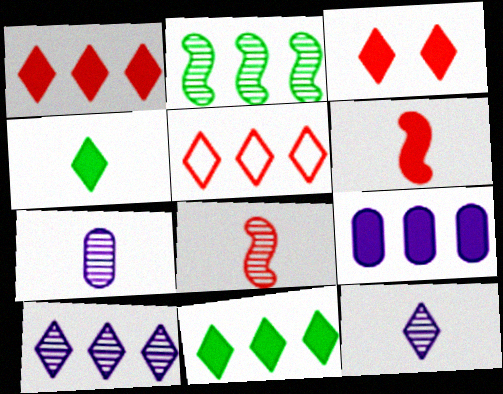[[2, 5, 9], 
[5, 10, 11]]